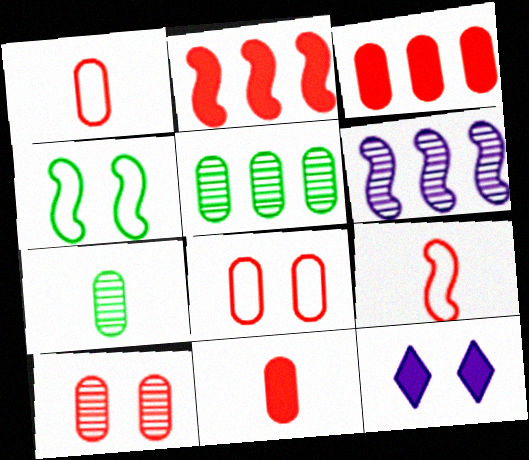[[1, 3, 10], 
[4, 10, 12], 
[5, 9, 12]]